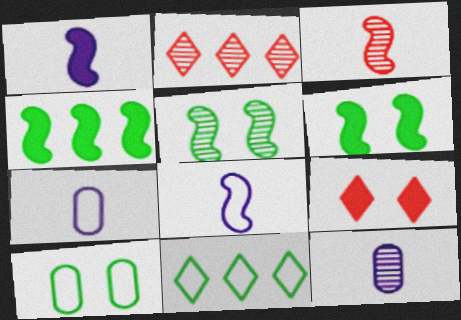[[1, 2, 10], 
[2, 5, 12], 
[2, 6, 7]]